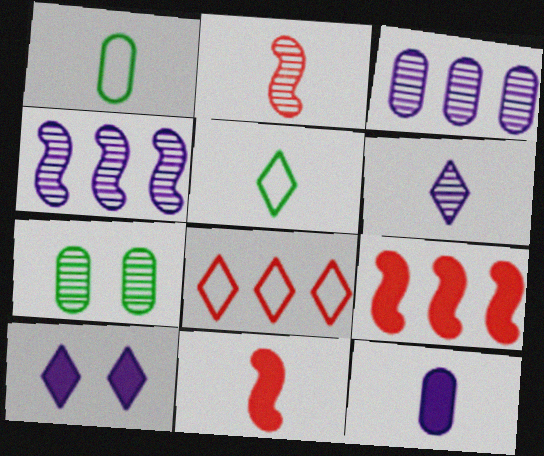[[1, 6, 11], 
[2, 5, 12]]